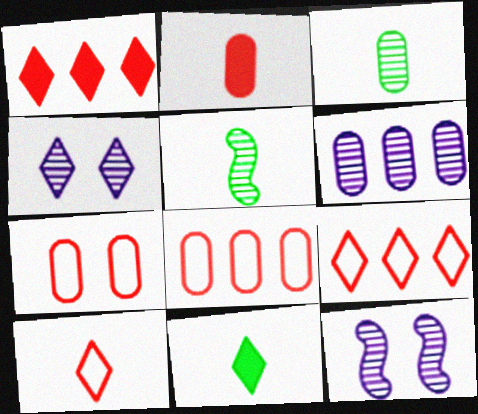[[4, 9, 11], 
[8, 11, 12]]